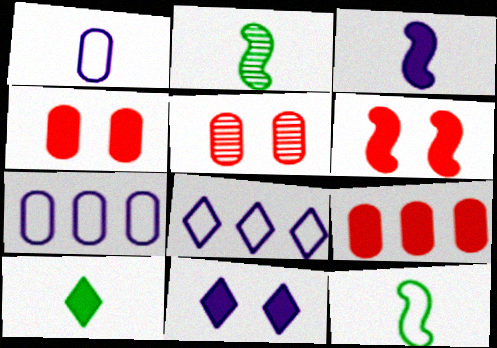[[2, 4, 8]]